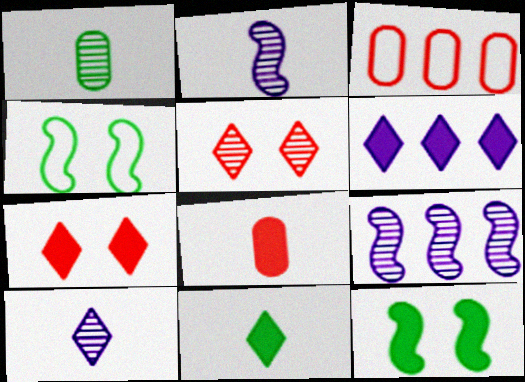[[1, 5, 9], 
[3, 10, 12], 
[6, 7, 11], 
[6, 8, 12]]